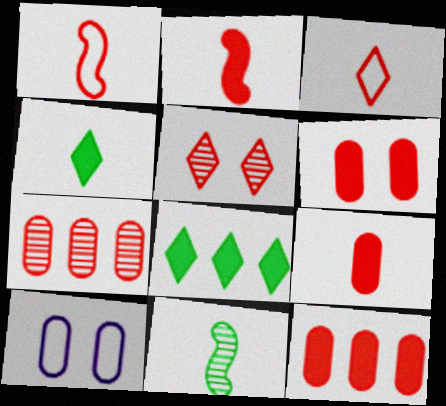[[1, 5, 12], 
[6, 9, 12]]